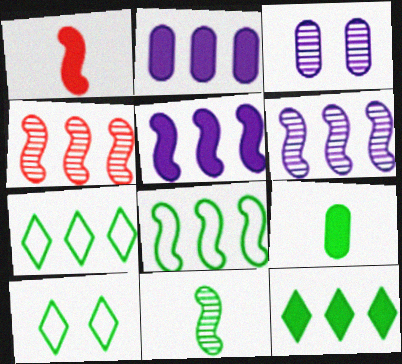[[1, 3, 7], 
[2, 4, 7], 
[4, 5, 8]]